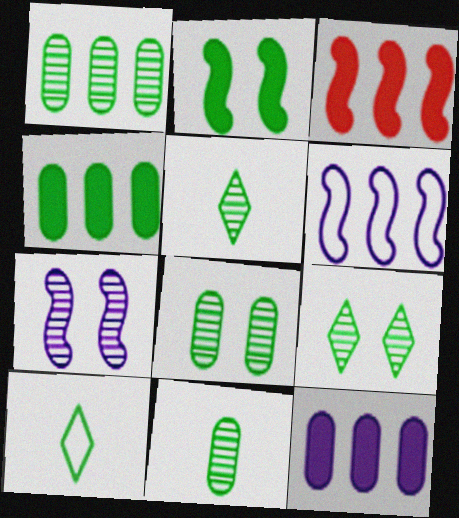[[1, 2, 10], 
[1, 8, 11]]